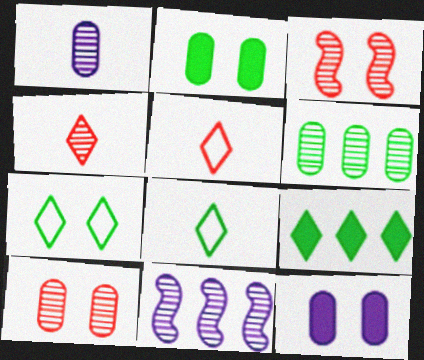[[1, 6, 10], 
[2, 5, 11], 
[3, 7, 12]]